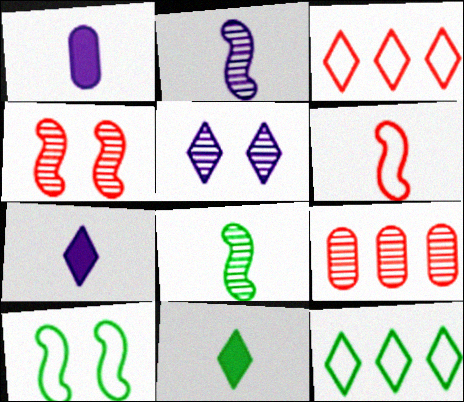[[1, 4, 12], 
[3, 5, 11], 
[5, 8, 9], 
[7, 9, 10]]